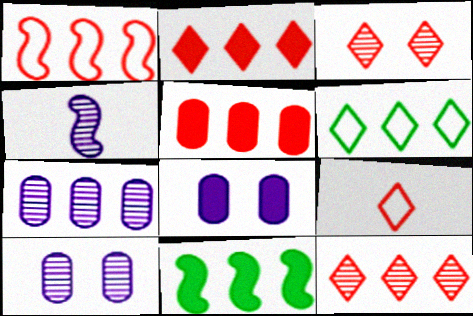[[1, 5, 12], 
[2, 3, 9], 
[9, 10, 11]]